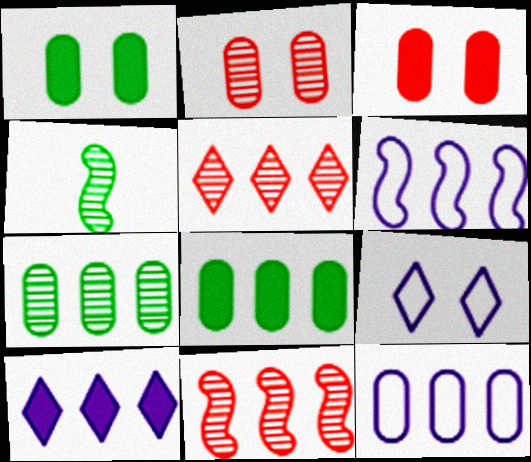[[5, 6, 8]]